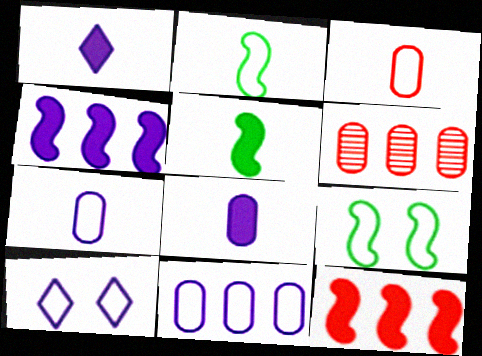[[1, 6, 9], 
[5, 6, 10]]